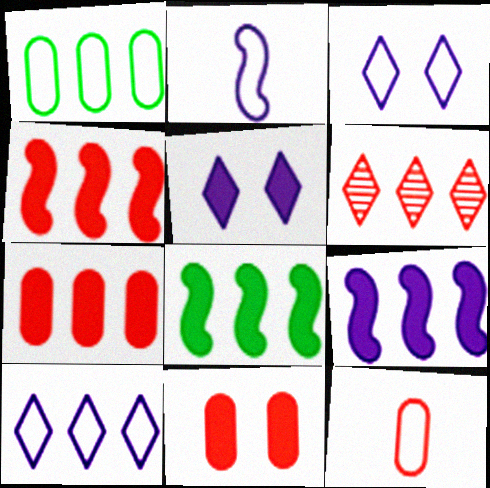[[1, 6, 9], 
[4, 8, 9]]